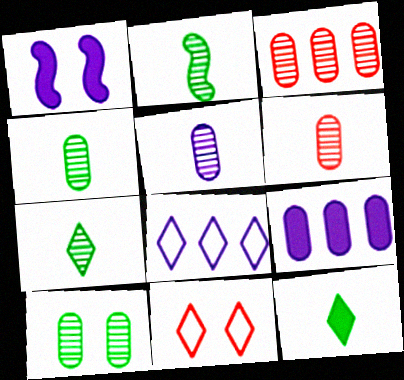[[1, 5, 8], 
[1, 10, 11], 
[2, 4, 7], 
[2, 9, 11], 
[3, 5, 10], 
[4, 5, 6]]